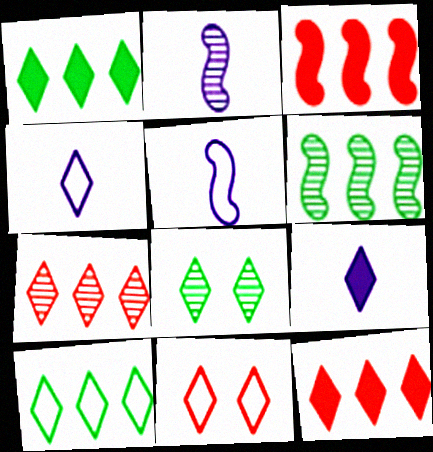[[4, 8, 12], 
[4, 10, 11]]